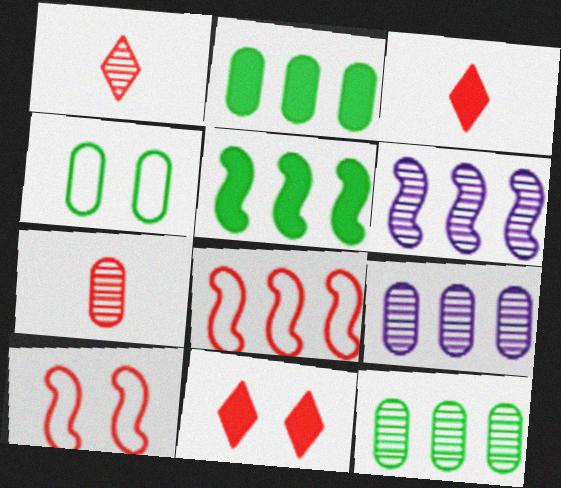[[3, 4, 6], 
[5, 6, 8], 
[7, 8, 11]]